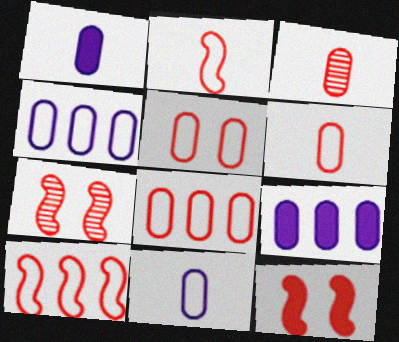[[5, 6, 8]]